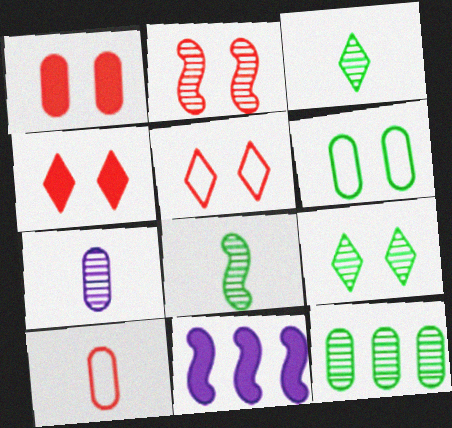[[1, 2, 5], 
[8, 9, 12], 
[9, 10, 11]]